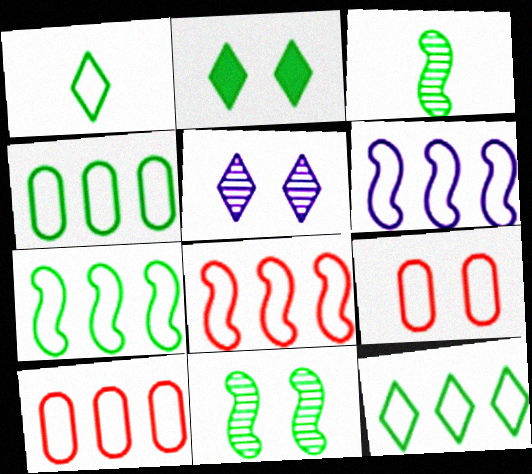[[1, 6, 9], 
[2, 3, 4], 
[4, 7, 12], 
[6, 7, 8], 
[6, 10, 12]]